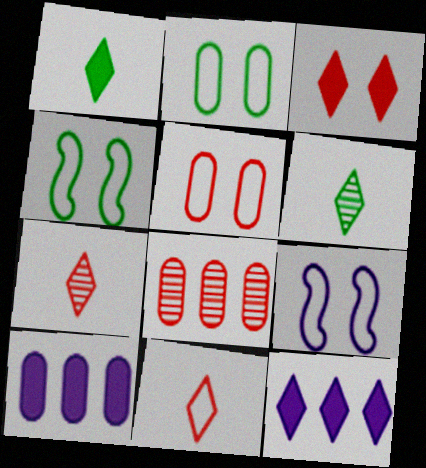[[1, 3, 12], 
[1, 8, 9], 
[4, 7, 10]]